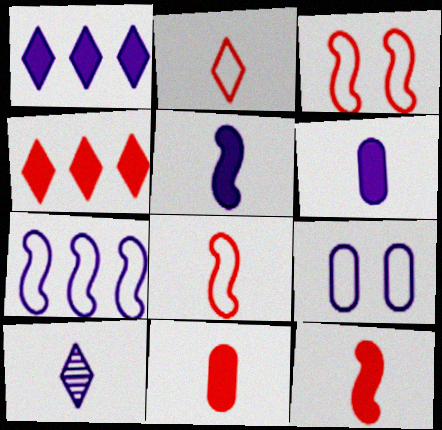[]